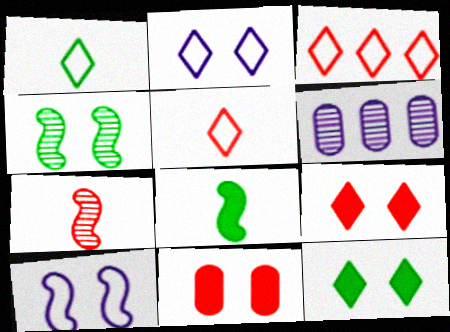[[1, 2, 3], 
[2, 4, 11], 
[3, 7, 11]]